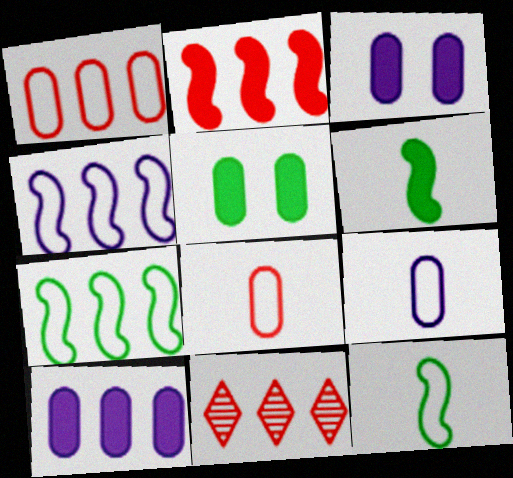[[1, 2, 11], 
[3, 11, 12], 
[7, 10, 11]]